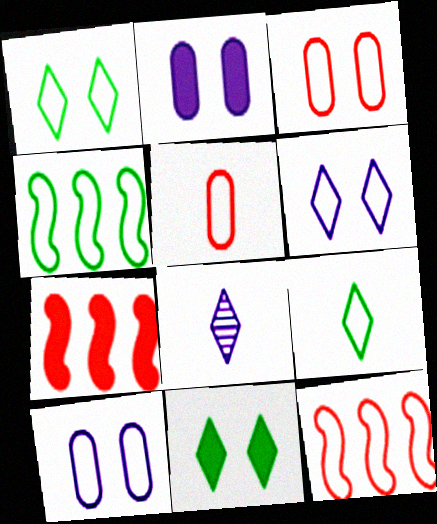[[4, 5, 6], 
[9, 10, 12]]